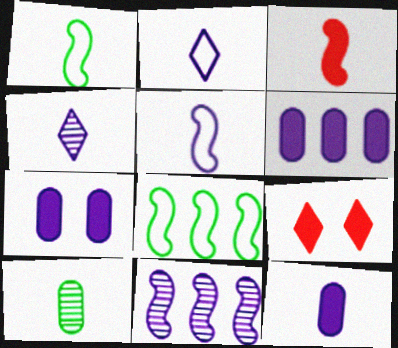[[2, 3, 10], 
[2, 7, 11], 
[4, 5, 12], 
[6, 7, 12]]